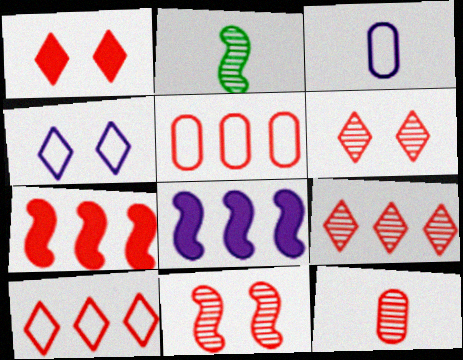[[5, 7, 9], 
[9, 11, 12]]